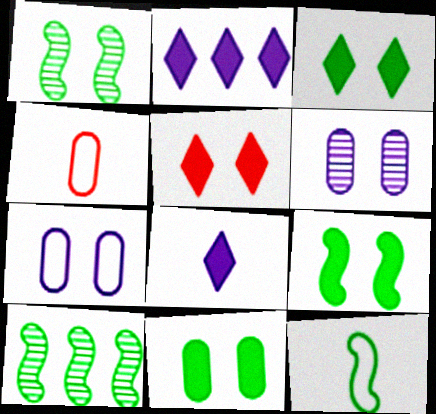[[1, 2, 4], 
[1, 5, 7], 
[3, 9, 11], 
[9, 10, 12]]